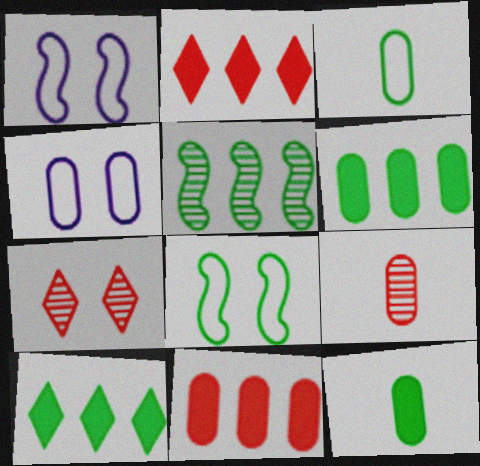[[1, 9, 10], 
[4, 6, 9]]